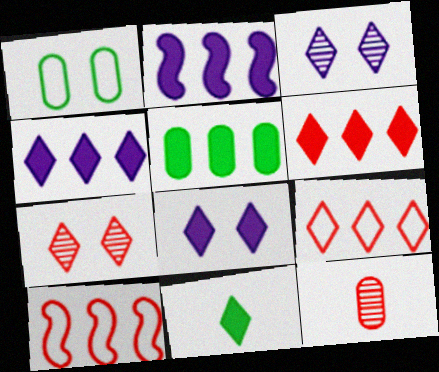[[2, 5, 6], 
[3, 9, 11], 
[6, 8, 11]]